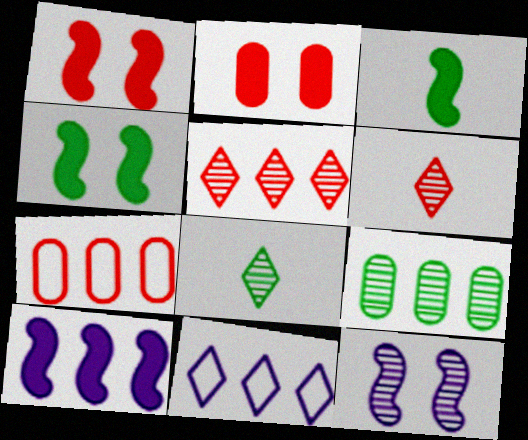[[1, 3, 10], 
[1, 6, 7], 
[6, 9, 12]]